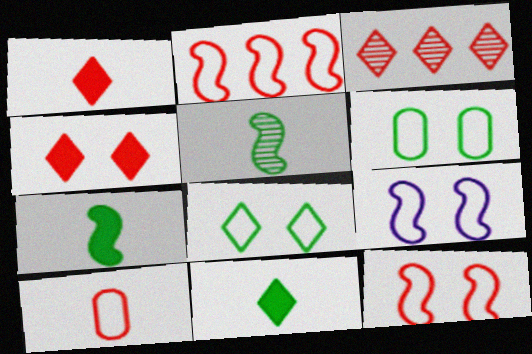[]